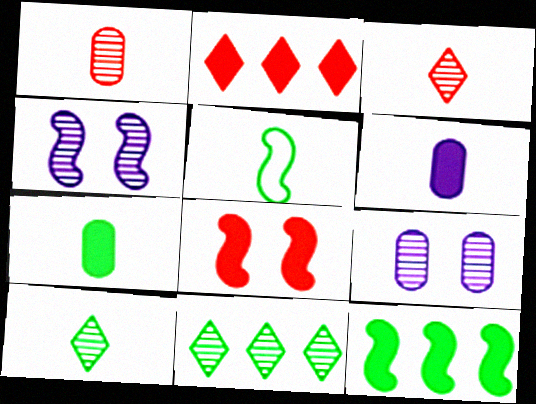[[1, 4, 11], 
[2, 5, 9], 
[3, 5, 6], 
[5, 7, 10]]